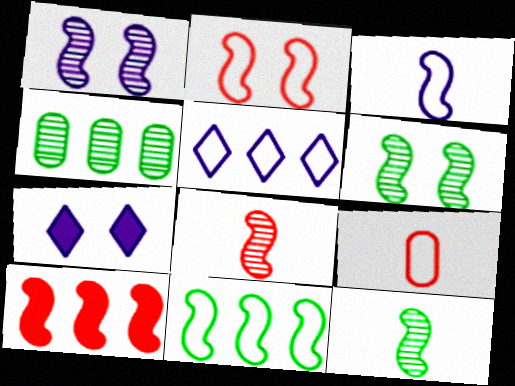[[2, 3, 11], 
[2, 8, 10], 
[3, 6, 10], 
[4, 5, 10]]